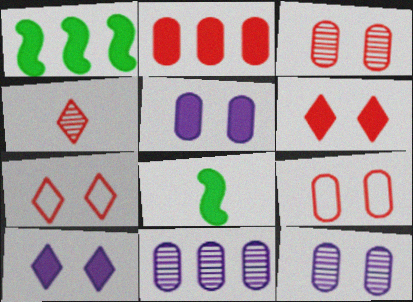[[2, 8, 10], 
[7, 8, 11]]